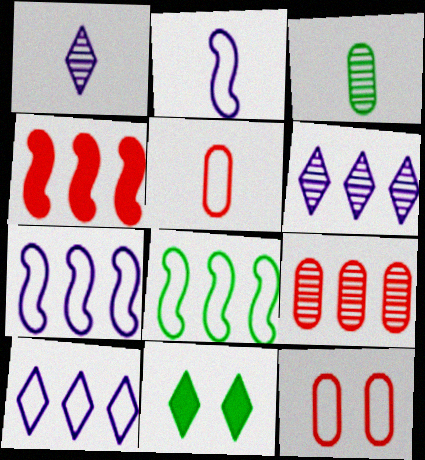[[2, 9, 11], 
[3, 8, 11]]